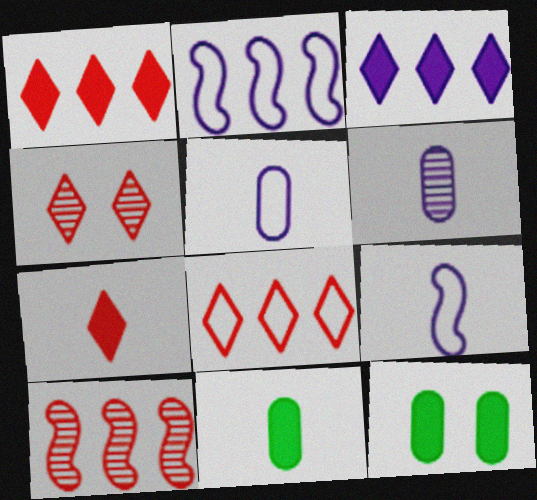[[2, 4, 11], 
[4, 7, 8]]